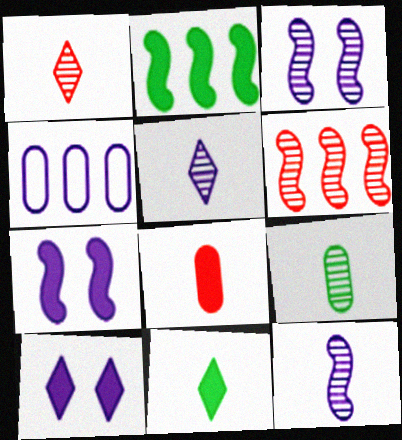[[1, 9, 12], 
[2, 8, 10], 
[4, 5, 7], 
[4, 10, 12]]